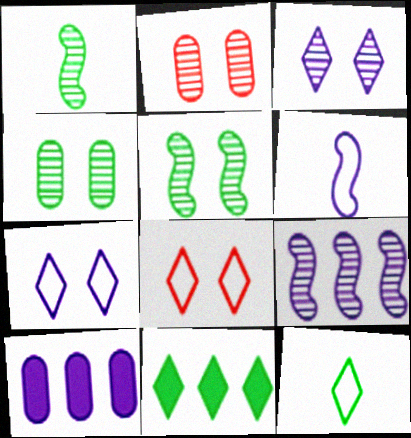[[1, 8, 10], 
[2, 3, 5], 
[2, 6, 11], 
[3, 6, 10]]